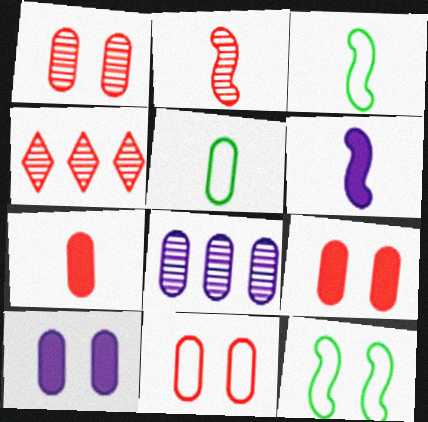[[1, 2, 4], 
[1, 9, 11], 
[2, 3, 6], 
[3, 4, 10], 
[5, 8, 9]]